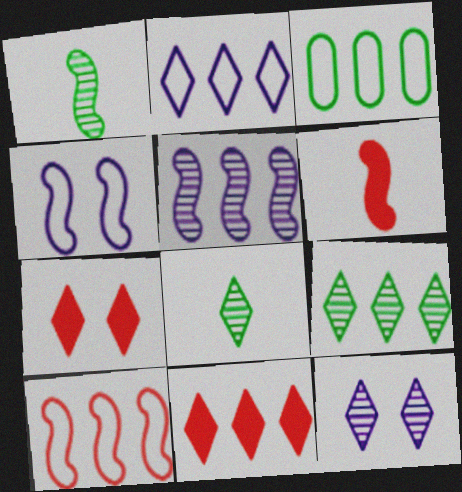[[2, 3, 10], 
[2, 7, 8], 
[2, 9, 11], 
[3, 5, 11], 
[3, 6, 12]]